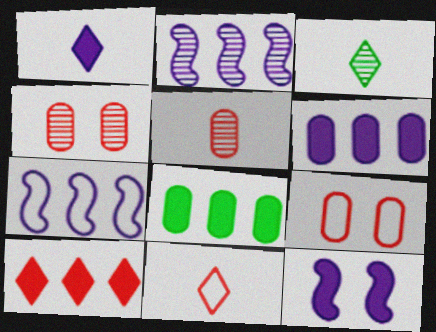[[1, 3, 11], 
[1, 6, 12], 
[2, 3, 4]]